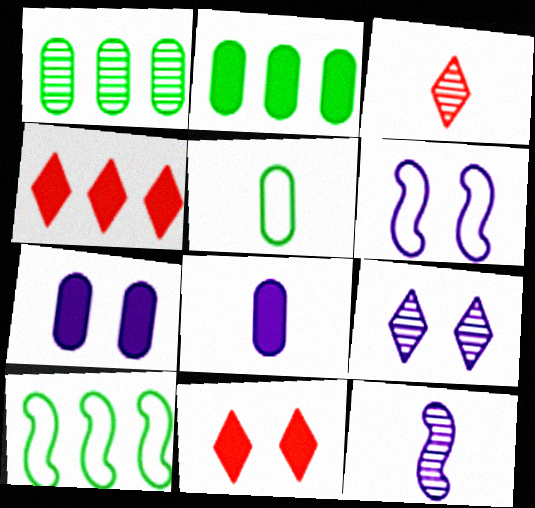[[2, 3, 6], 
[3, 7, 10], 
[6, 7, 9]]